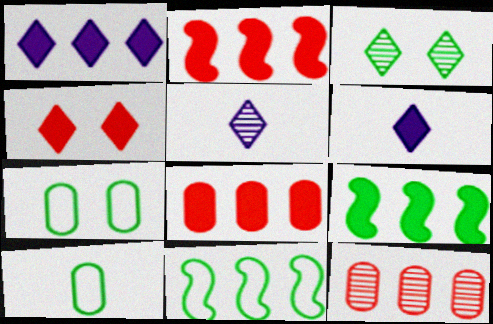[[1, 8, 9], 
[1, 11, 12], 
[2, 5, 7], 
[3, 9, 10]]